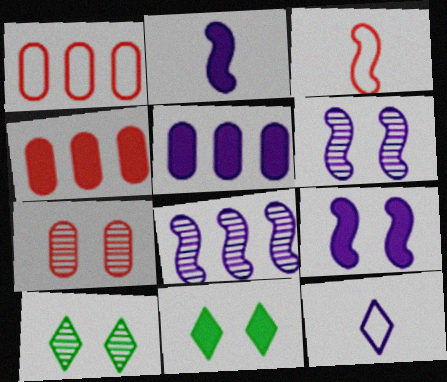[[1, 2, 10], 
[2, 4, 11], 
[3, 5, 10], 
[5, 6, 12], 
[6, 7, 10]]